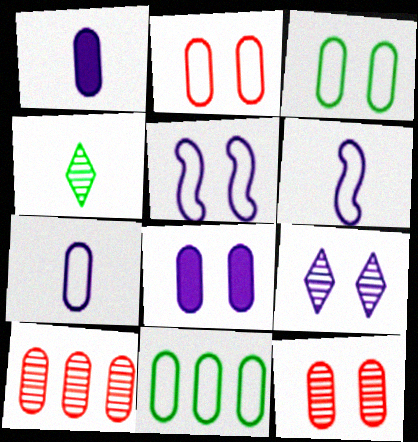[[1, 3, 10], 
[1, 11, 12], 
[2, 7, 11], 
[3, 8, 12], 
[5, 8, 9]]